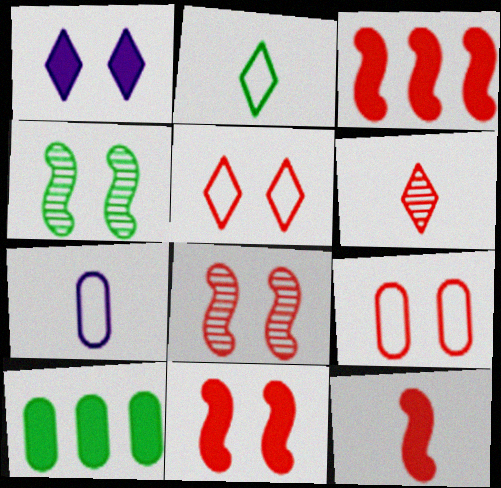[[1, 4, 9], 
[1, 10, 12], 
[2, 4, 10], 
[3, 6, 9], 
[3, 11, 12]]